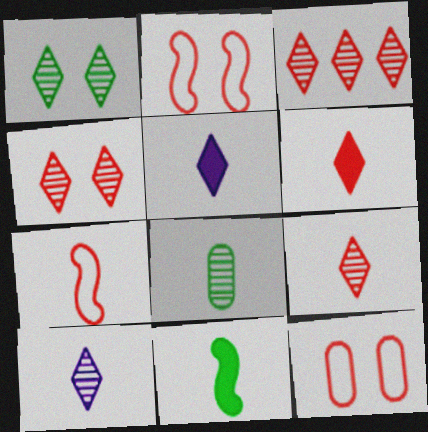[[1, 3, 10], 
[3, 4, 9], 
[5, 7, 8]]